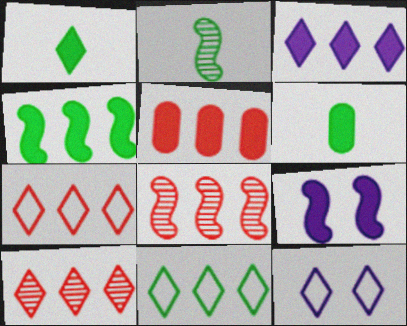[[1, 5, 9], 
[1, 10, 12], 
[2, 5, 12], 
[3, 4, 5], 
[3, 10, 11], 
[5, 7, 8], 
[6, 8, 12]]